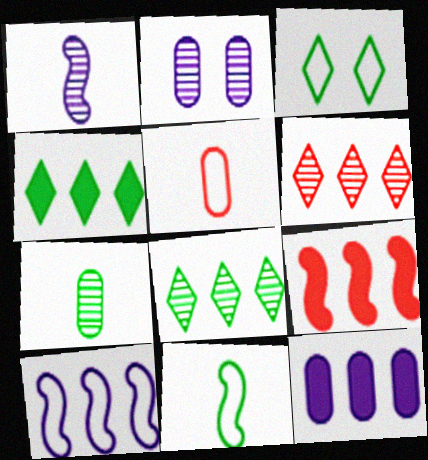[[3, 5, 10], 
[4, 9, 12]]